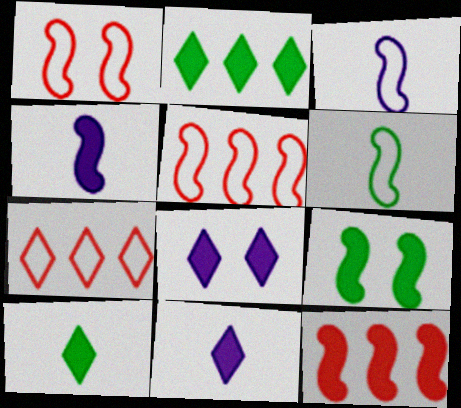[[4, 9, 12]]